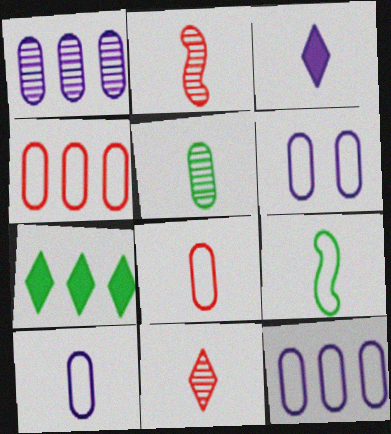[[2, 6, 7], 
[6, 10, 12]]